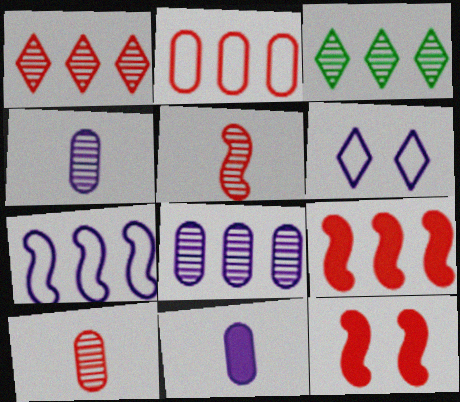[[1, 2, 9]]